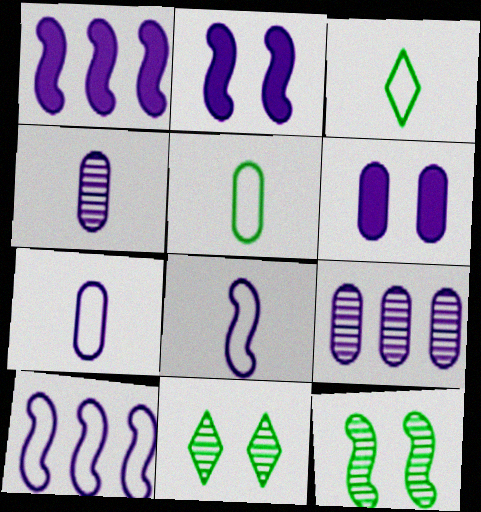[[6, 7, 9]]